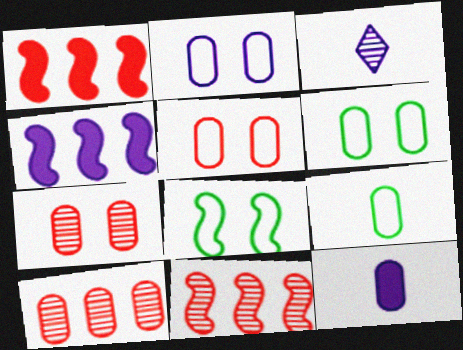[[1, 3, 6], 
[2, 3, 4], 
[2, 5, 6], 
[6, 10, 12]]